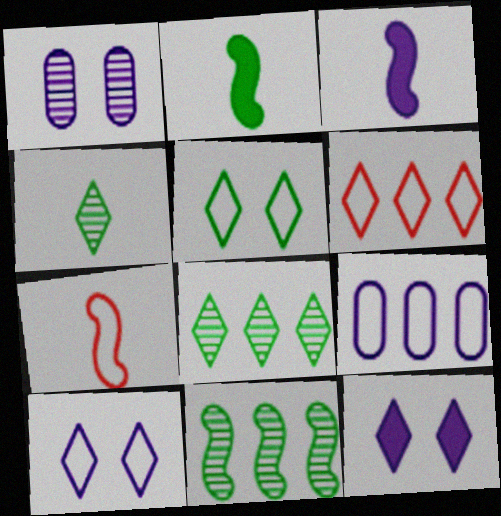[[1, 2, 6], 
[4, 6, 12], 
[5, 7, 9]]